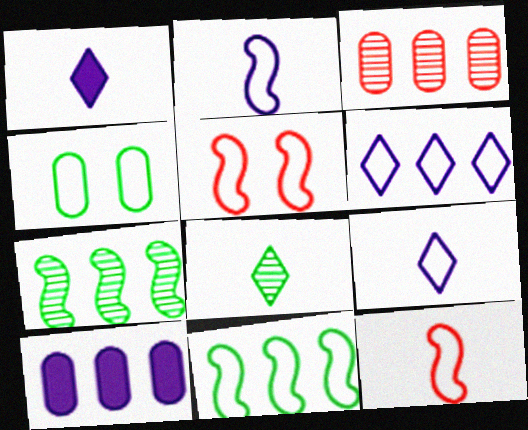[[2, 5, 11], 
[4, 6, 12], 
[5, 8, 10]]